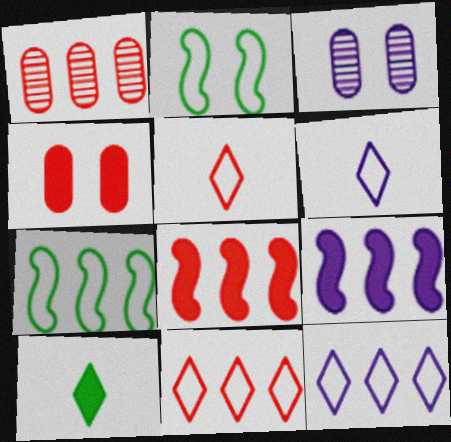[[1, 8, 11], 
[3, 6, 9], 
[4, 9, 10]]